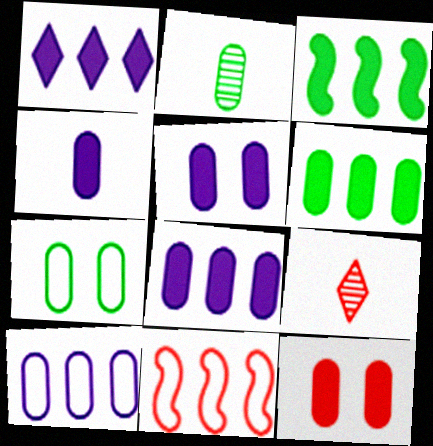[[2, 6, 7], 
[2, 10, 12], 
[4, 5, 8], 
[4, 6, 12], 
[9, 11, 12]]